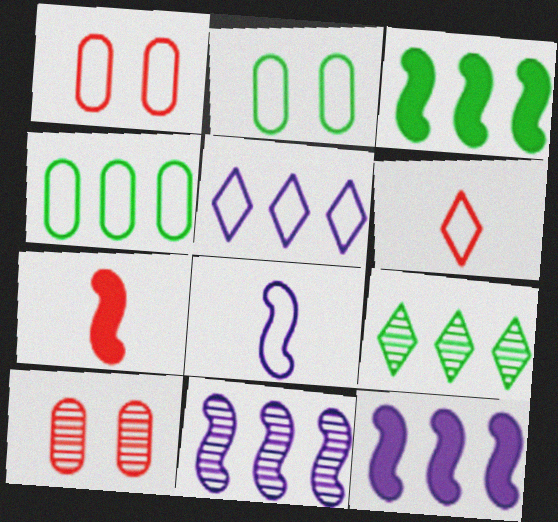[[3, 4, 9]]